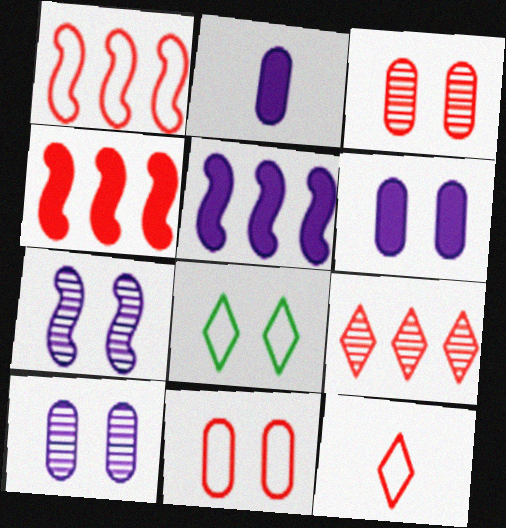[[1, 11, 12], 
[3, 4, 12]]